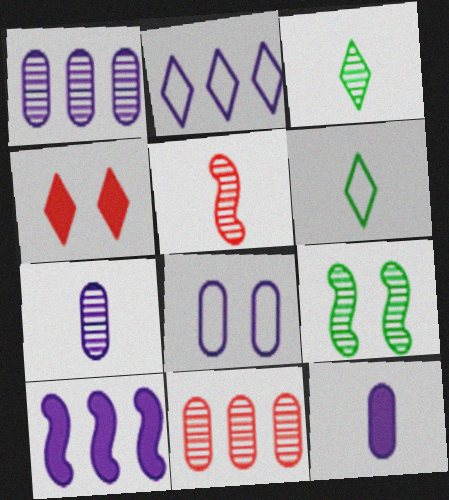[[1, 2, 10], 
[1, 8, 12], 
[2, 3, 4], 
[3, 5, 7], 
[4, 8, 9], 
[5, 6, 12]]